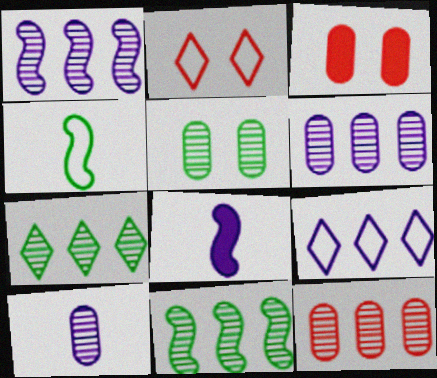[[1, 7, 12], 
[5, 10, 12]]